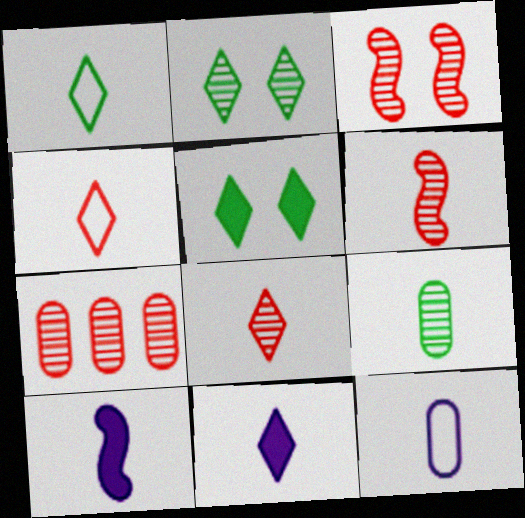[[1, 8, 11], 
[3, 7, 8], 
[4, 9, 10]]